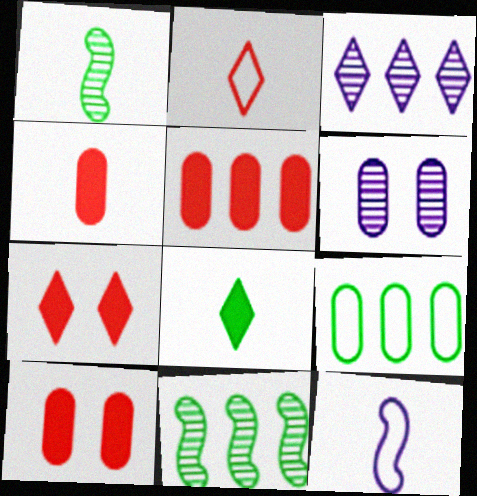[[4, 5, 10], 
[4, 6, 9]]